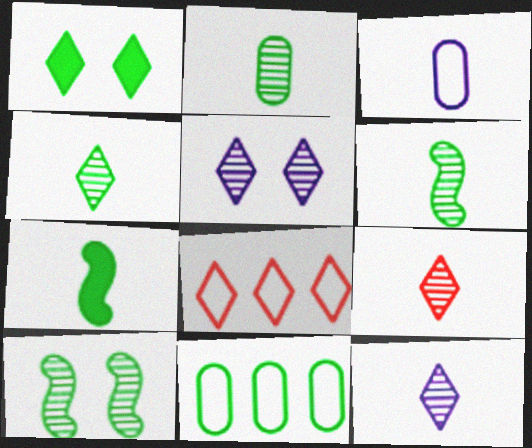[[1, 6, 11], 
[1, 8, 12], 
[2, 4, 6], 
[3, 7, 9], 
[4, 9, 12]]